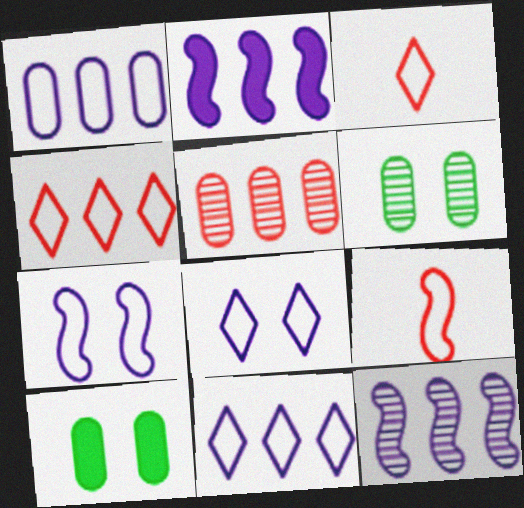[[2, 3, 6], 
[3, 10, 12]]